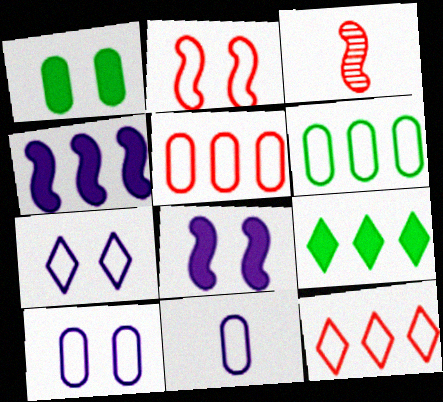[[3, 9, 10]]